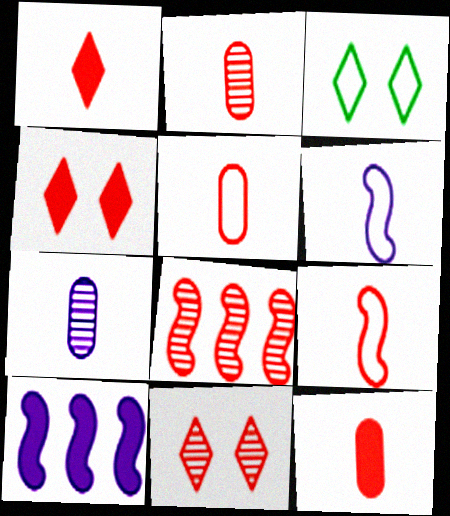[[1, 2, 9], 
[2, 3, 10], 
[2, 5, 12], 
[2, 8, 11], 
[4, 5, 8]]